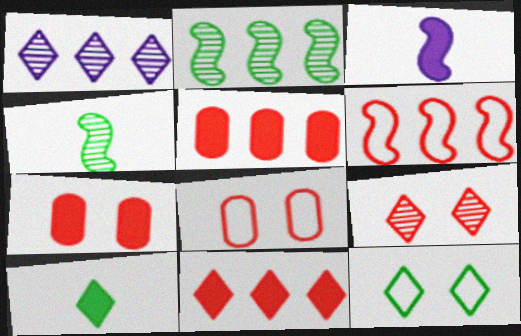[]